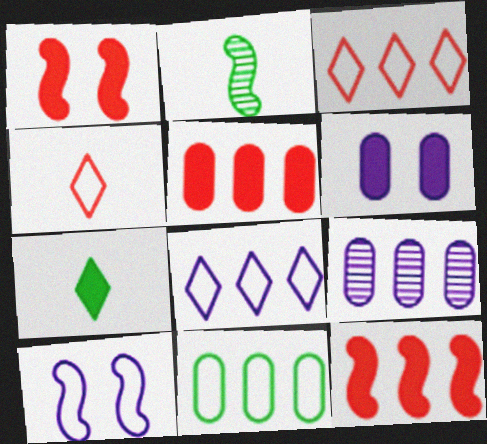[[2, 3, 6], 
[2, 10, 12], 
[4, 10, 11], 
[5, 9, 11], 
[6, 7, 12]]